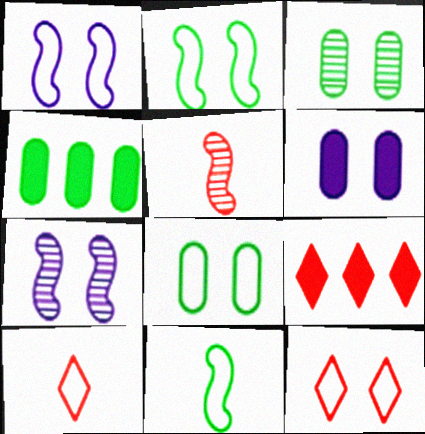[[1, 8, 12], 
[4, 7, 10]]